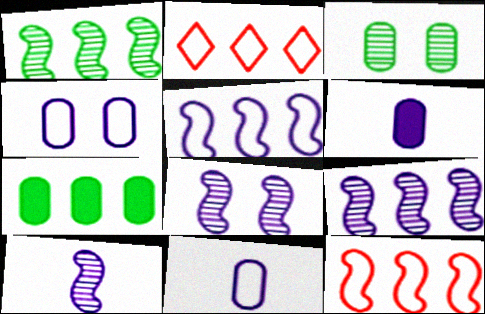[[2, 7, 9], 
[8, 9, 10]]